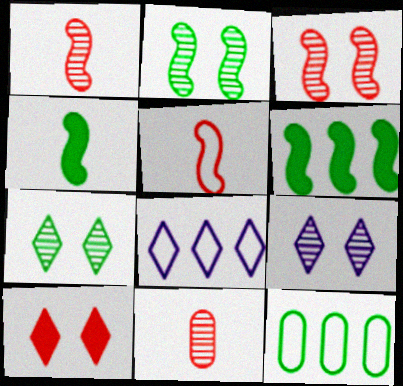[[4, 7, 12]]